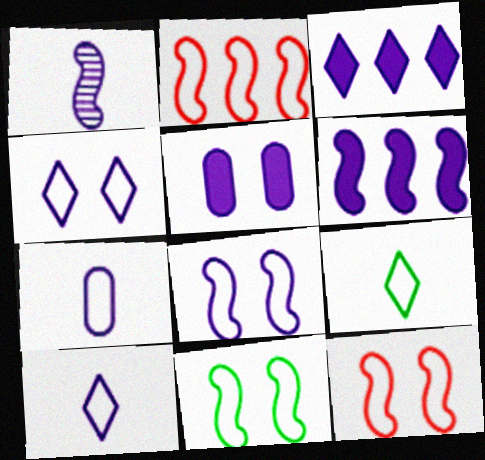[[1, 6, 8], 
[8, 11, 12]]